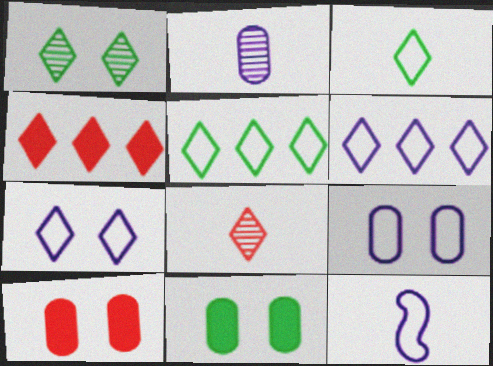[[6, 9, 12]]